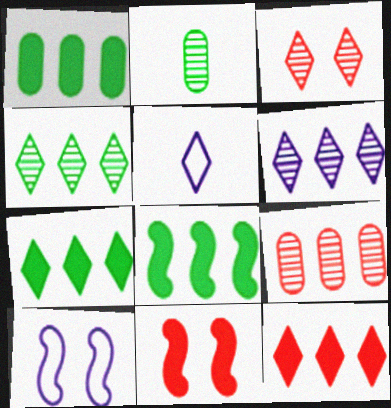[[1, 7, 8], 
[2, 10, 12], 
[3, 5, 7]]